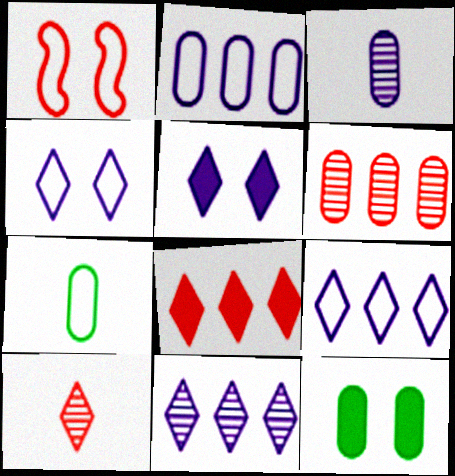[[1, 7, 9]]